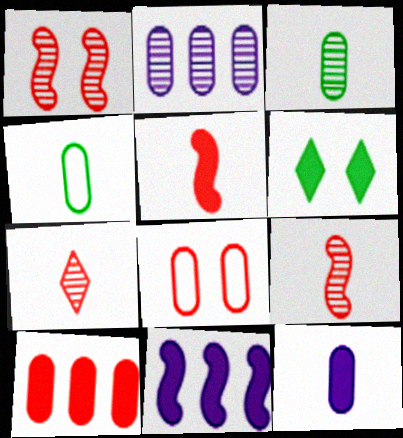[]